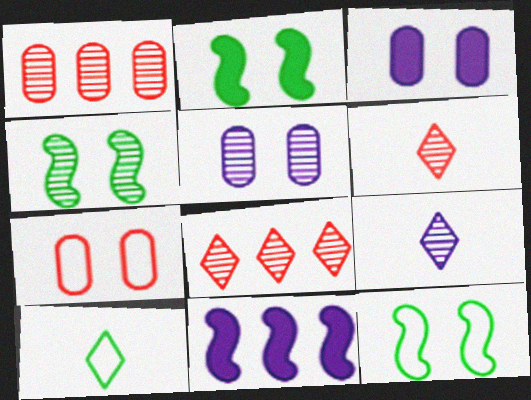[[1, 4, 9], 
[2, 4, 12]]